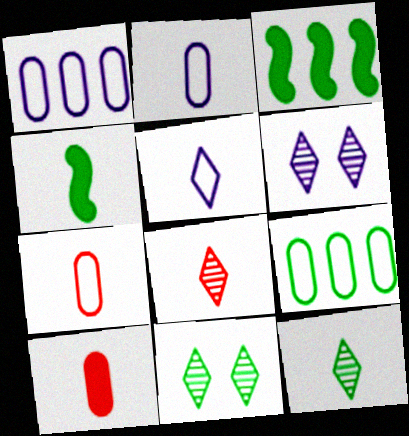[[2, 4, 8], 
[3, 6, 7], 
[4, 9, 11]]